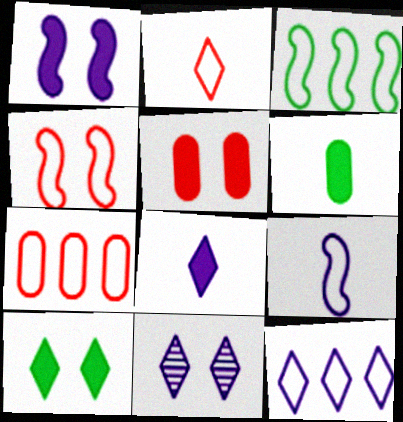[[1, 5, 10], 
[2, 4, 7], 
[3, 4, 9], 
[3, 7, 12], 
[8, 11, 12]]